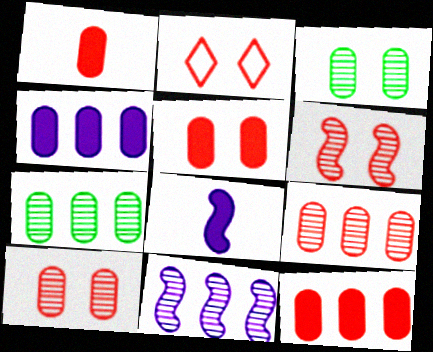[[1, 5, 12], 
[2, 5, 6], 
[2, 7, 8]]